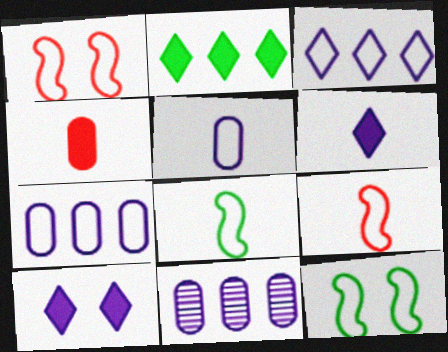[]